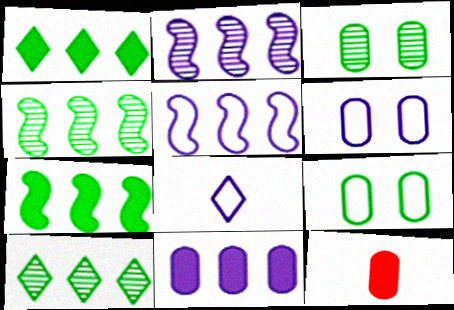[[5, 6, 8]]